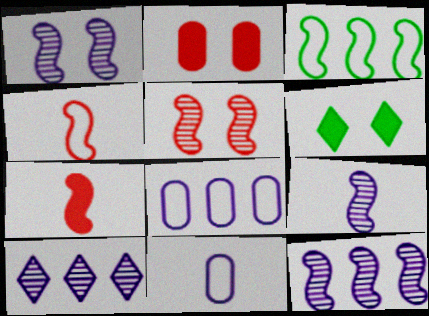[[1, 3, 7], 
[1, 9, 12]]